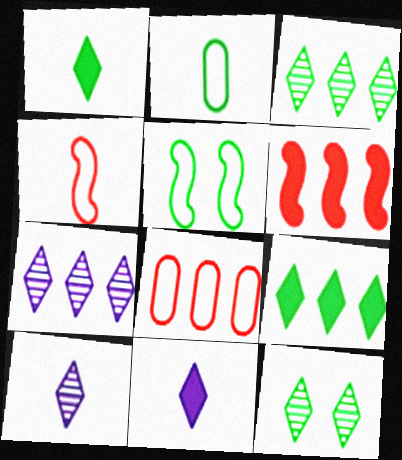[]